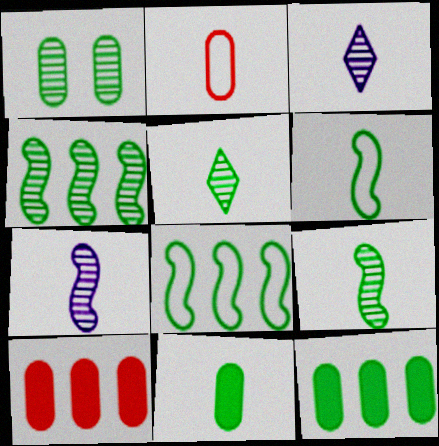[[1, 4, 5], 
[5, 6, 11]]